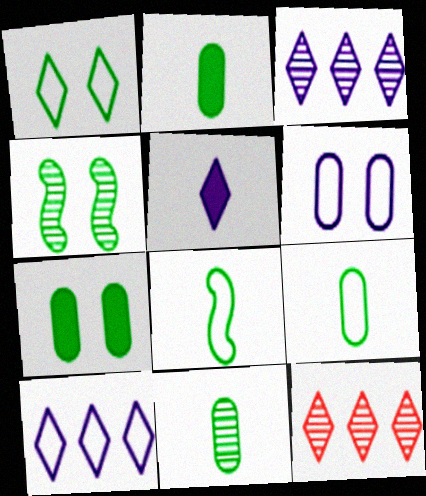[[1, 4, 7], 
[1, 5, 12], 
[2, 9, 11]]